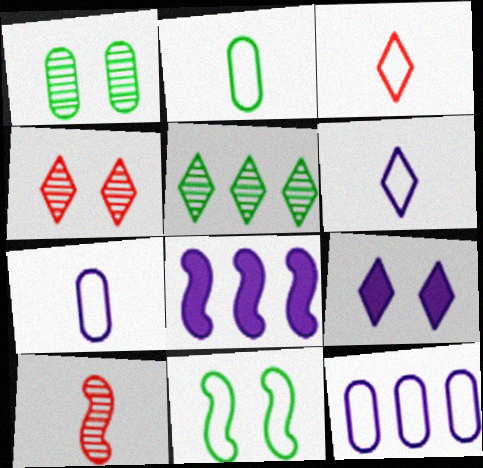[[1, 3, 8], 
[2, 4, 8], 
[3, 5, 9], 
[3, 11, 12], 
[8, 10, 11]]